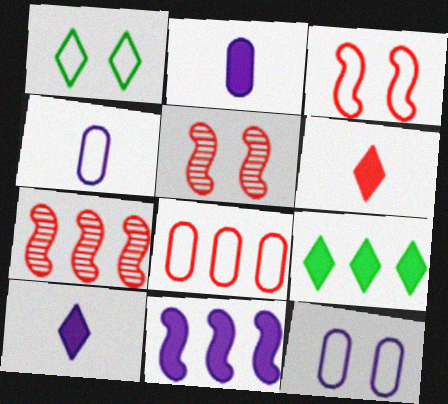[[1, 2, 7], 
[1, 3, 12], 
[4, 5, 9], 
[5, 6, 8]]